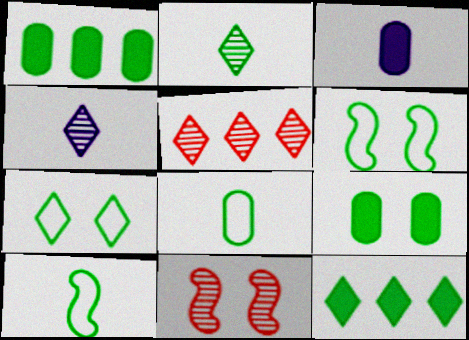[[1, 2, 6], 
[2, 7, 12], 
[3, 5, 6]]